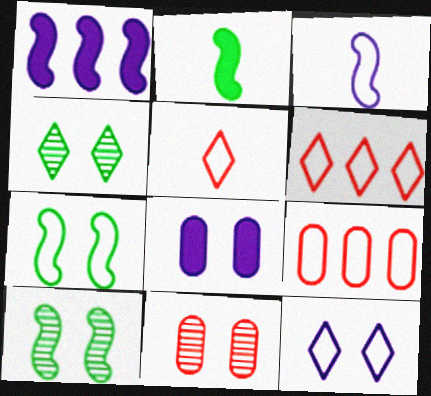[]